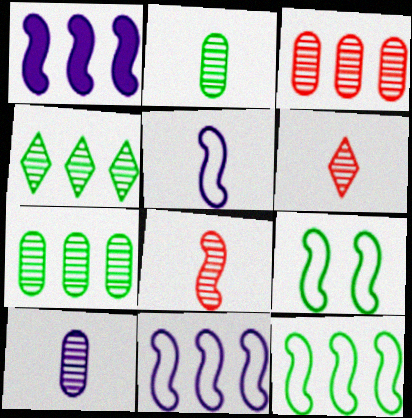[[1, 8, 9]]